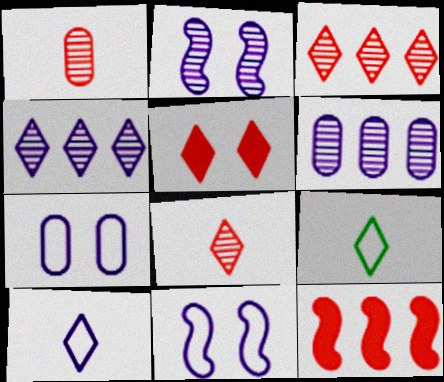[[4, 5, 9]]